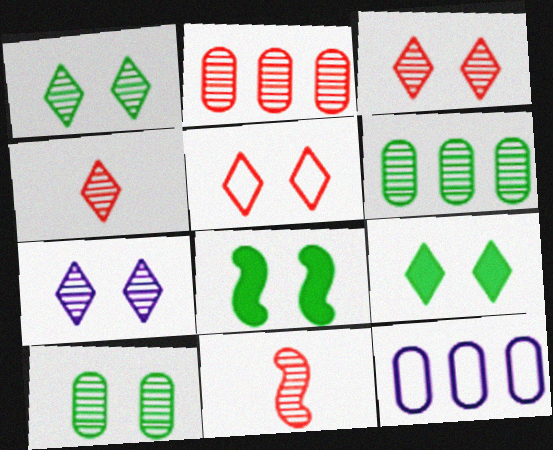[[1, 3, 7], 
[2, 3, 11], 
[4, 8, 12], 
[5, 7, 9], 
[6, 7, 11], 
[9, 11, 12]]